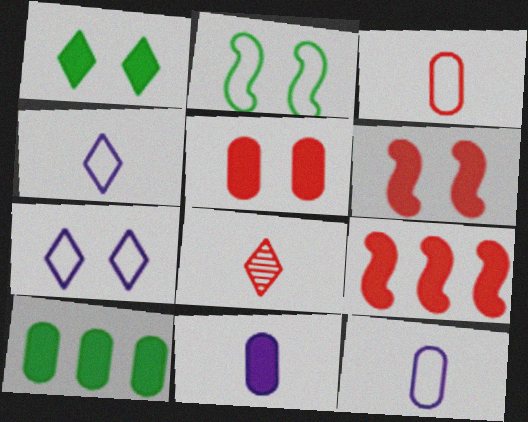[[1, 9, 11], 
[5, 10, 11]]